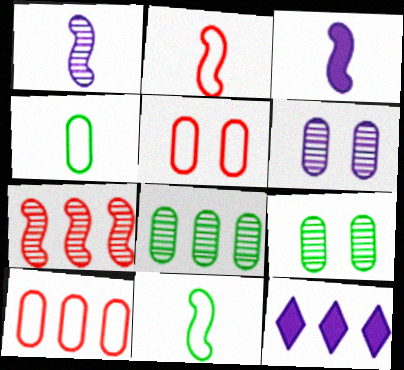[[2, 9, 12]]